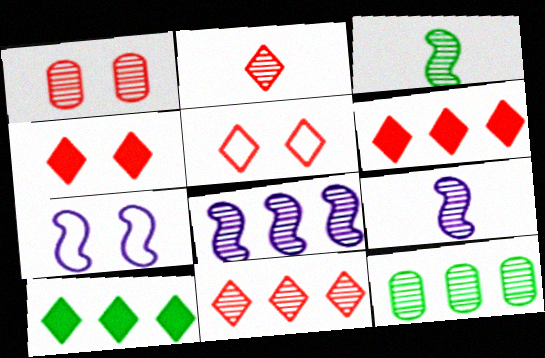[[2, 5, 6], 
[8, 11, 12]]